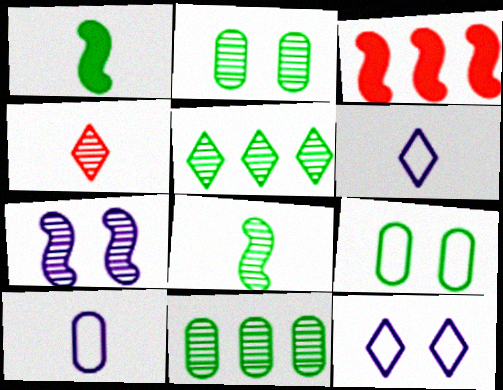[[1, 4, 10], 
[1, 5, 9], 
[2, 3, 6], 
[2, 5, 8], 
[4, 7, 11]]